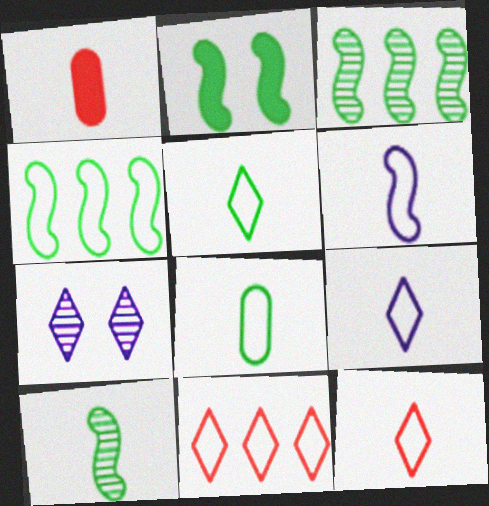[[1, 4, 7], 
[1, 9, 10], 
[2, 4, 10], 
[5, 9, 12], 
[6, 8, 12]]